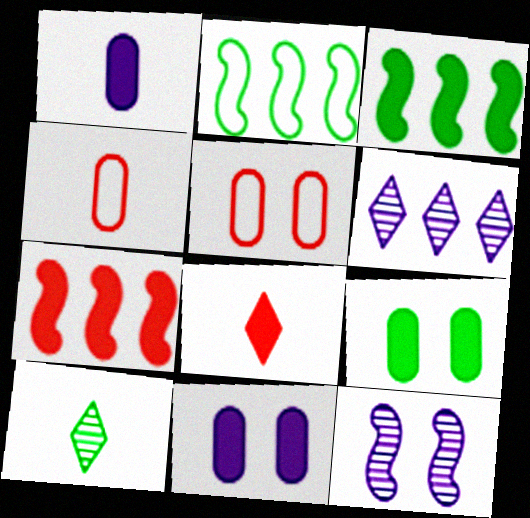[[2, 9, 10], 
[3, 8, 11]]